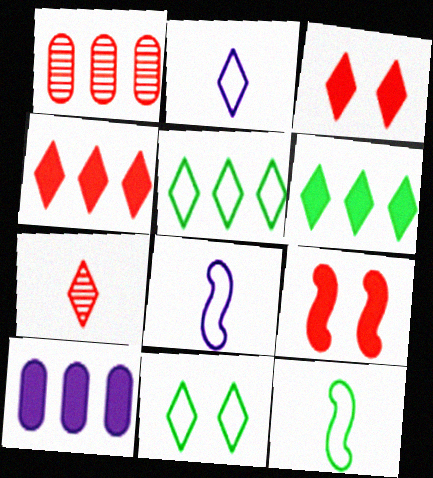[]